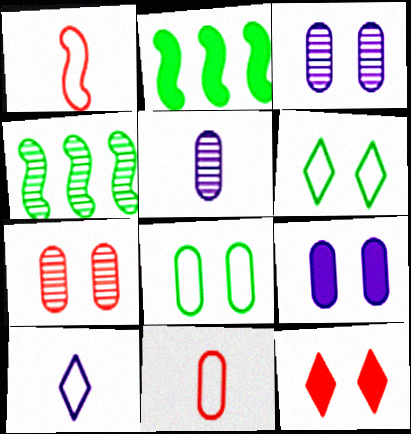[[2, 7, 10], 
[7, 8, 9]]